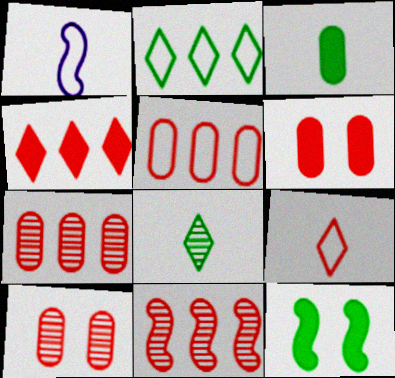[[1, 11, 12], 
[4, 5, 11], 
[6, 9, 11]]